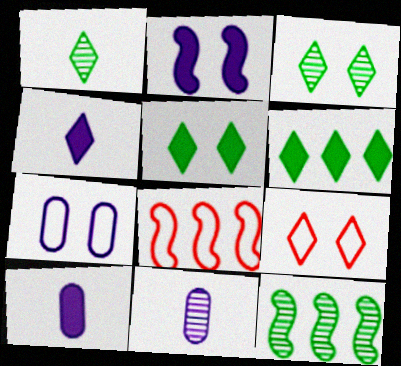[[3, 8, 10], 
[5, 8, 11], 
[9, 10, 12]]